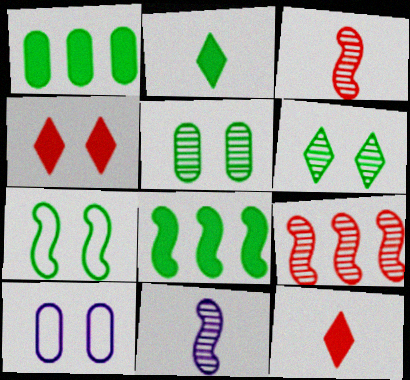[[2, 9, 10]]